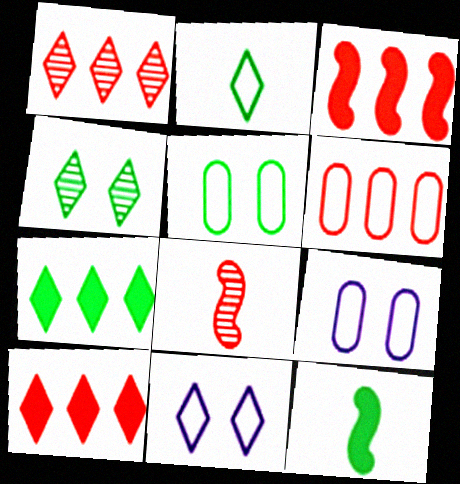[[1, 3, 6], 
[1, 9, 12], 
[2, 4, 7], 
[7, 8, 9]]